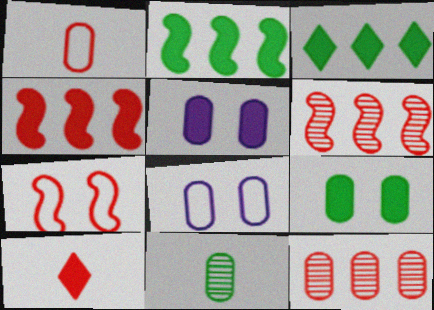[[2, 5, 10], 
[7, 10, 12]]